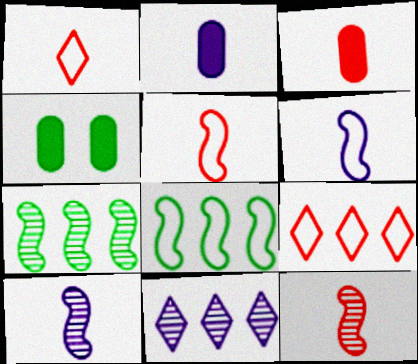[[1, 3, 12], 
[4, 5, 11], 
[4, 9, 10]]